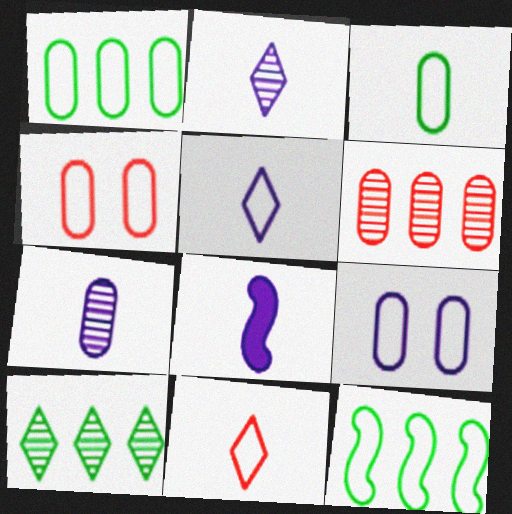[[4, 5, 12], 
[4, 8, 10], 
[5, 7, 8], 
[9, 11, 12]]